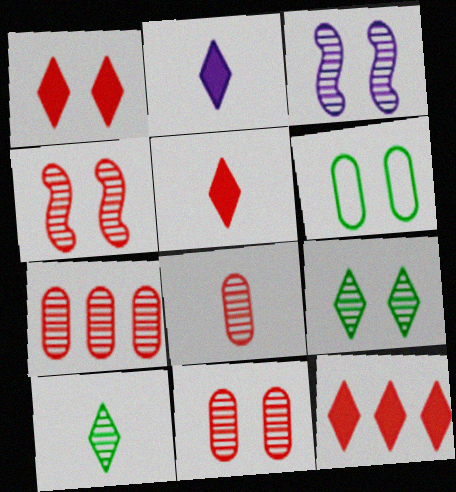[[1, 3, 6], 
[1, 5, 12], 
[3, 7, 10], 
[3, 9, 11], 
[7, 8, 11]]